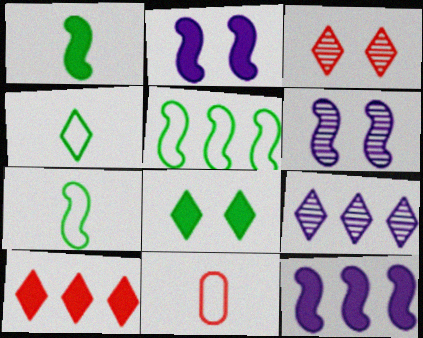[]